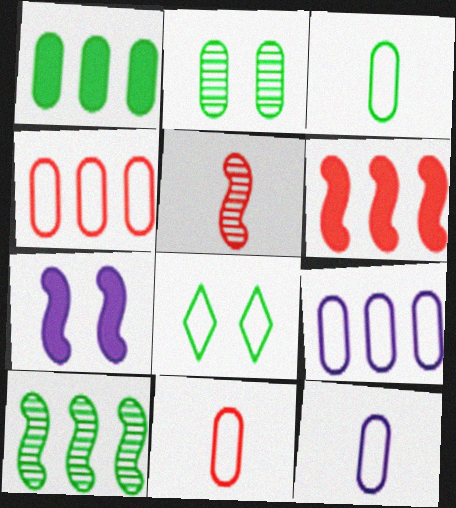[[1, 2, 3], 
[3, 11, 12]]